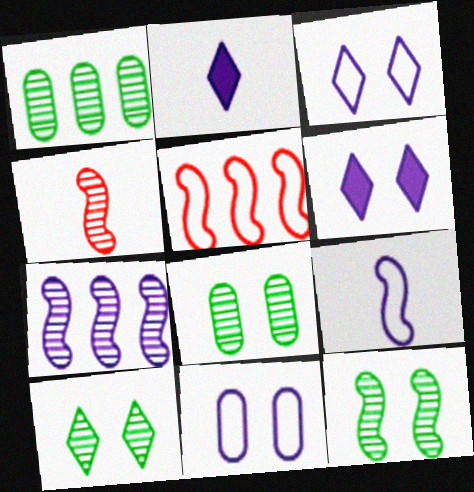[[2, 5, 8], 
[2, 7, 11], 
[4, 7, 12], 
[8, 10, 12]]